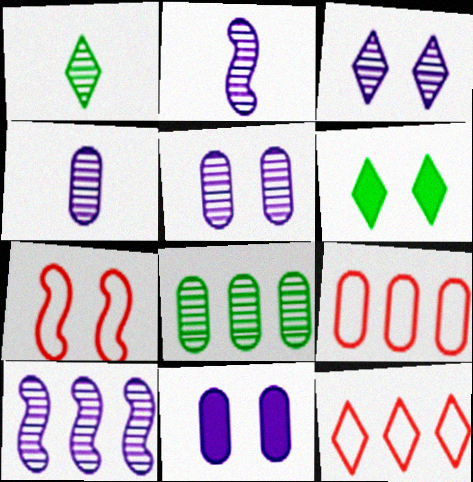[[2, 6, 9], 
[3, 4, 10], 
[5, 6, 7]]